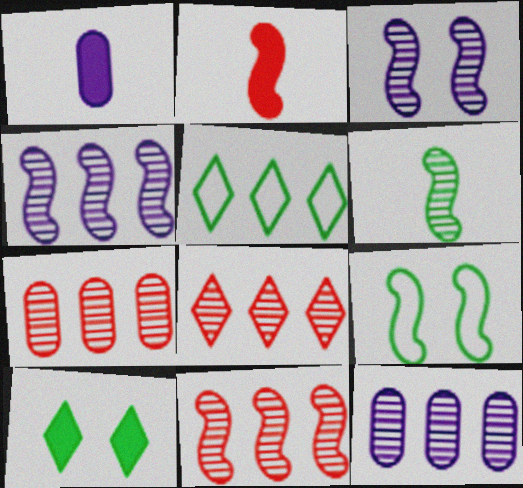[[1, 8, 9], 
[2, 4, 9], 
[3, 6, 11], 
[7, 8, 11]]